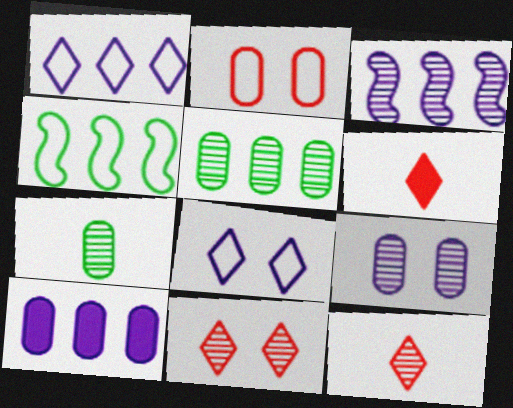[[1, 3, 10], 
[2, 7, 10], 
[3, 7, 11], 
[4, 6, 9]]